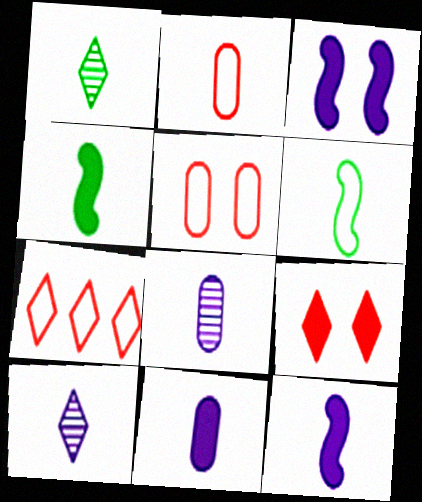[[1, 2, 12], 
[2, 4, 10]]